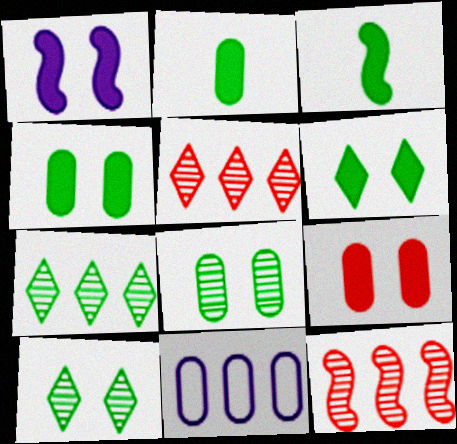[[1, 6, 9]]